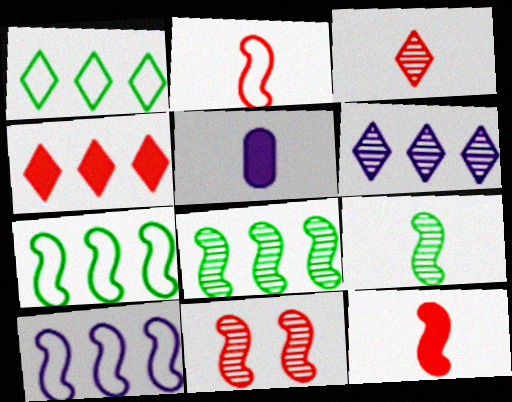[[1, 4, 6], 
[1, 5, 11]]